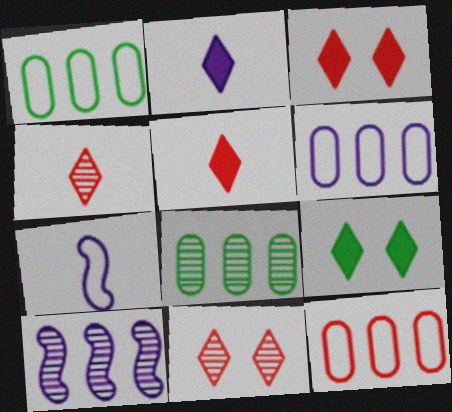[[1, 6, 12], 
[3, 7, 8]]